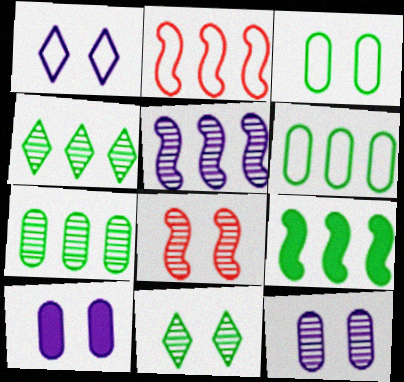[[2, 5, 9], 
[4, 6, 9], 
[8, 11, 12]]